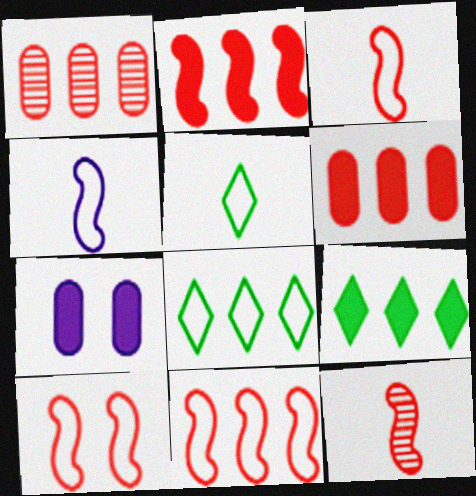[[2, 10, 12], 
[3, 10, 11], 
[7, 8, 12]]